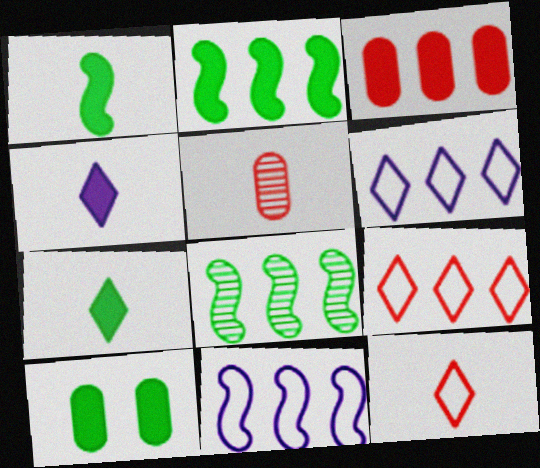[[2, 7, 10], 
[3, 6, 8]]